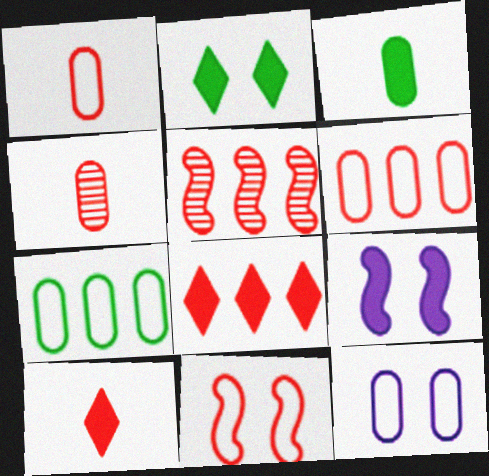[[1, 7, 12], 
[3, 8, 9], 
[4, 8, 11], 
[5, 6, 8]]